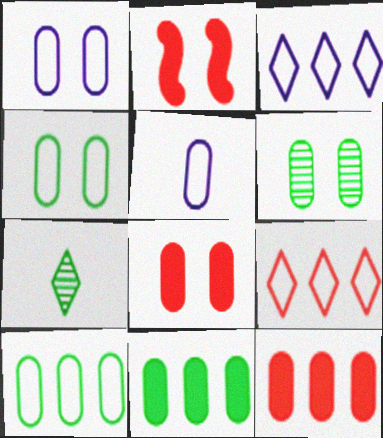[[1, 6, 8], 
[5, 6, 12]]